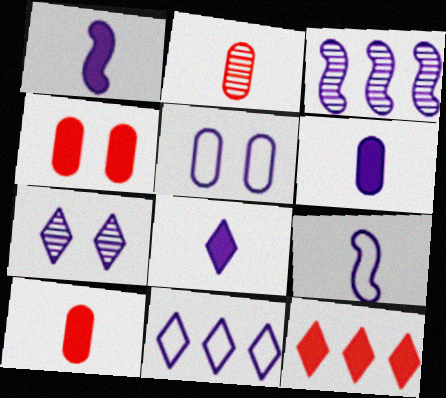[[1, 6, 8], 
[3, 5, 8], 
[5, 9, 11], 
[7, 8, 11]]